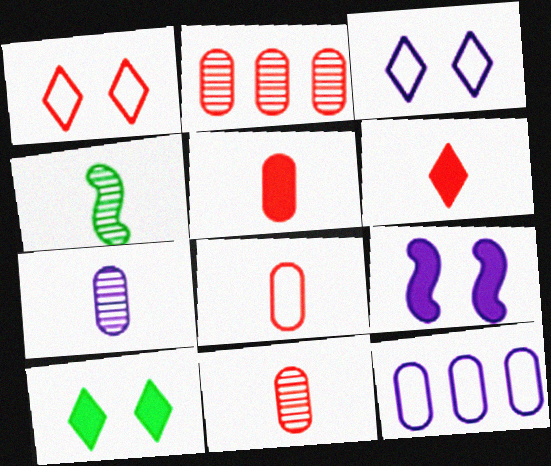[[5, 8, 11]]